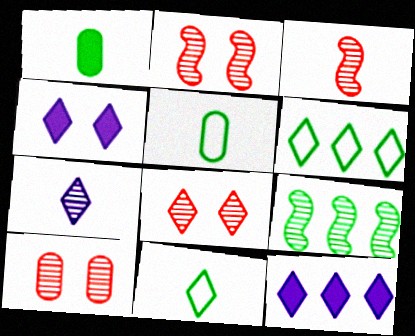[[2, 5, 12], 
[2, 8, 10], 
[7, 9, 10], 
[8, 11, 12]]